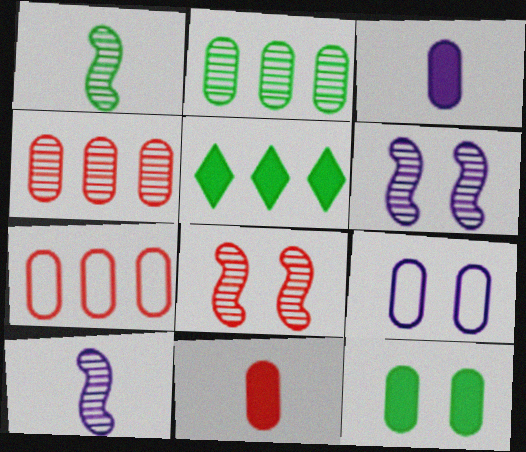[[2, 9, 11]]